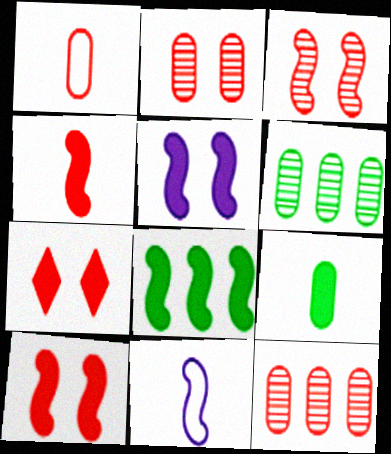[[3, 8, 11], 
[4, 5, 8], 
[6, 7, 11]]